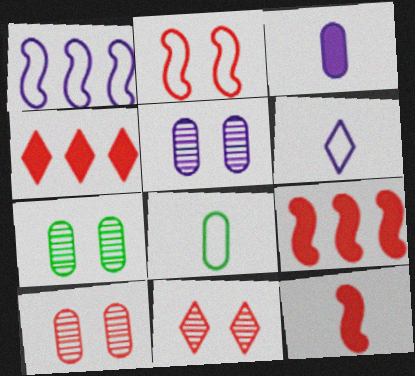[[5, 7, 10], 
[6, 7, 9]]